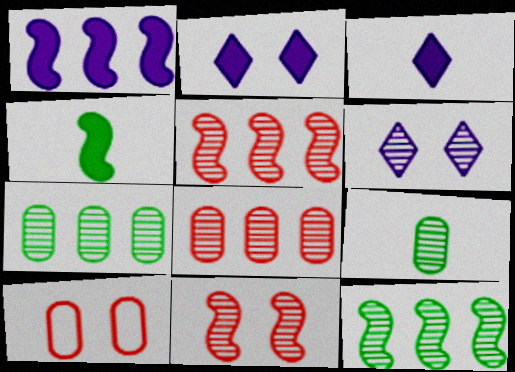[[3, 10, 12], 
[5, 6, 9]]